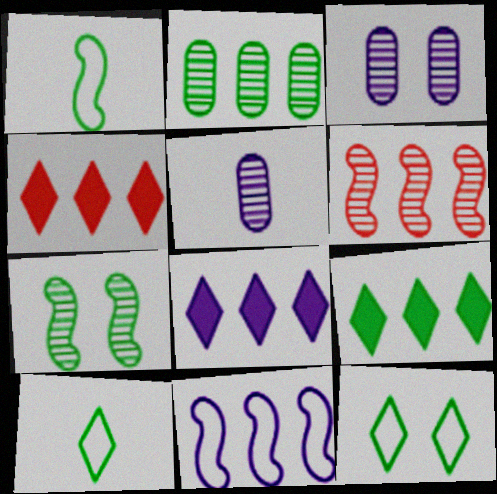[[1, 3, 4], 
[2, 4, 11], 
[4, 8, 9]]